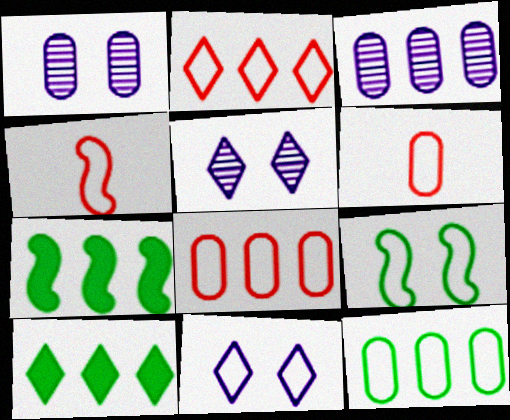[[1, 4, 10], 
[2, 3, 7], 
[4, 11, 12], 
[5, 6, 7]]